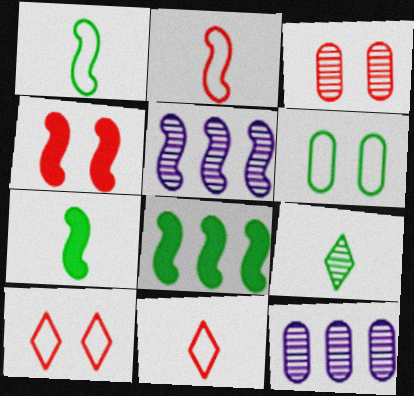[[1, 4, 5], 
[3, 4, 10], 
[3, 5, 9], 
[6, 8, 9], 
[7, 10, 12]]